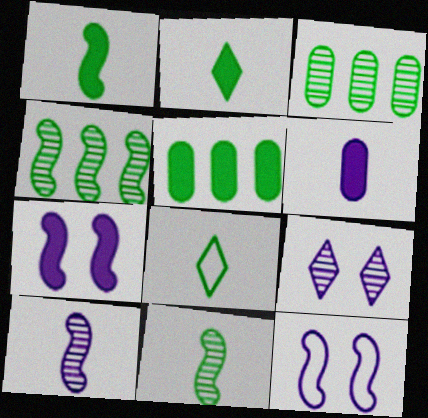[]